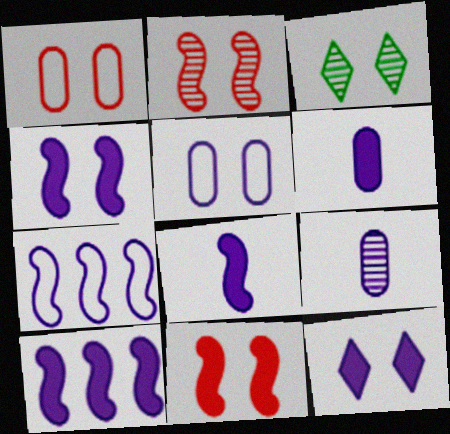[[1, 3, 4], 
[3, 5, 11], 
[4, 8, 10], 
[6, 10, 12], 
[7, 9, 12]]